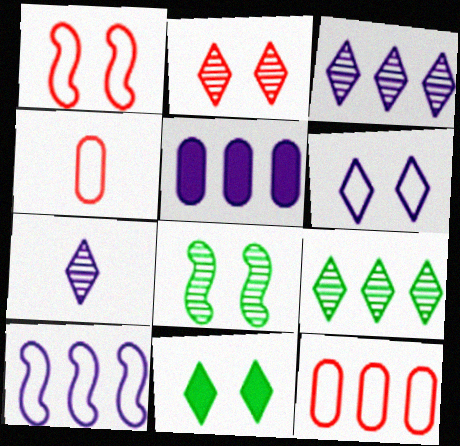[[2, 6, 11], 
[2, 7, 9], 
[3, 5, 10]]